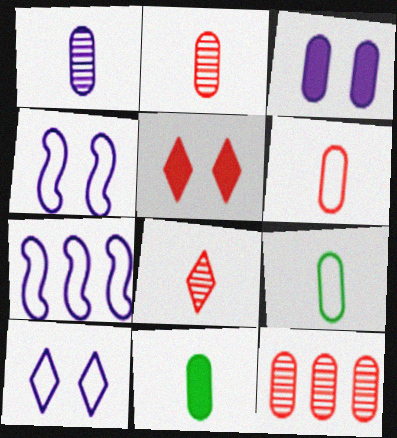[[1, 6, 11], 
[3, 9, 12]]